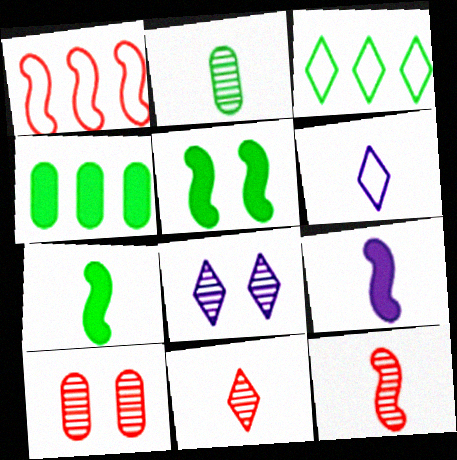[[2, 3, 5], 
[3, 9, 10]]